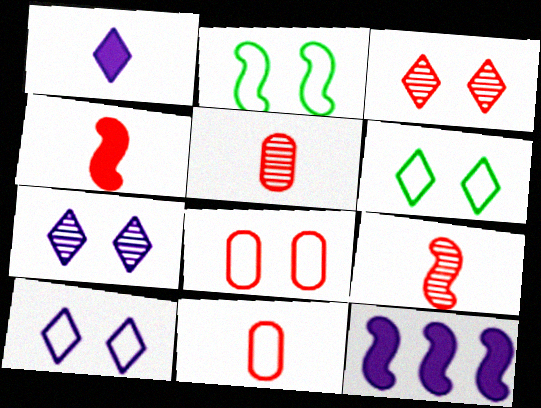[[2, 8, 10], 
[2, 9, 12], 
[5, 6, 12]]